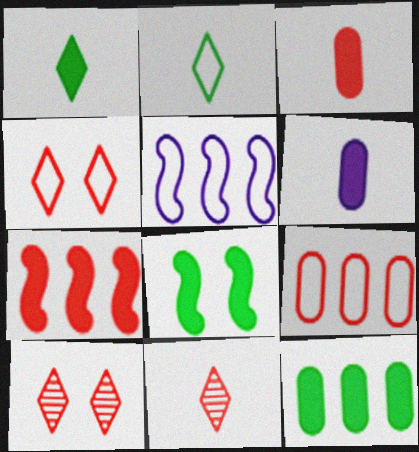[[1, 8, 12]]